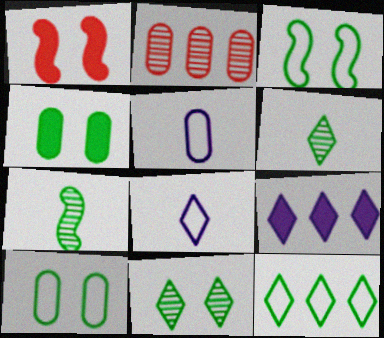[[2, 4, 5], 
[3, 4, 11], 
[4, 7, 12]]